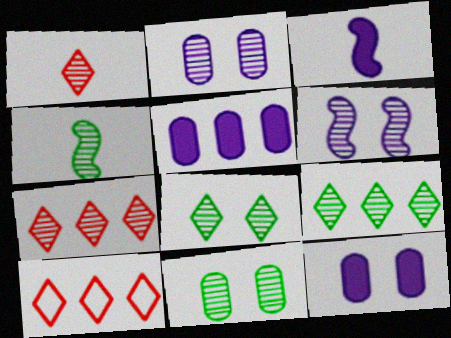[[2, 4, 7], 
[3, 10, 11], 
[4, 9, 11], 
[4, 10, 12]]